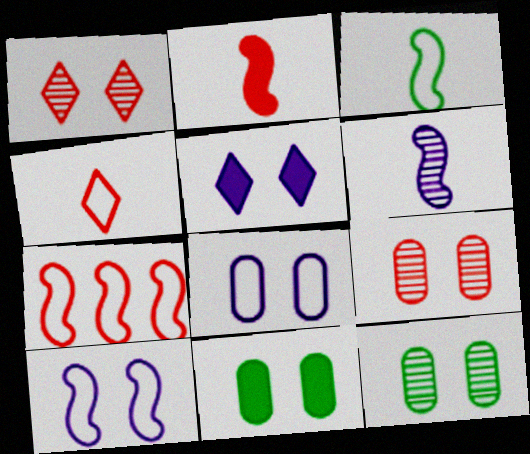[[1, 10, 11], 
[2, 3, 6], 
[3, 7, 10], 
[8, 9, 11]]